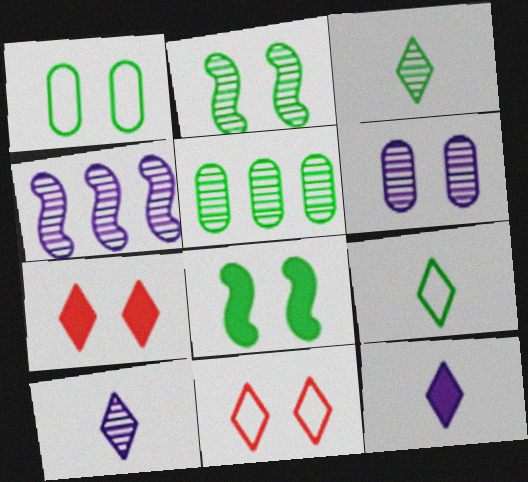[[2, 3, 5], 
[4, 6, 10], 
[5, 8, 9], 
[6, 8, 11]]